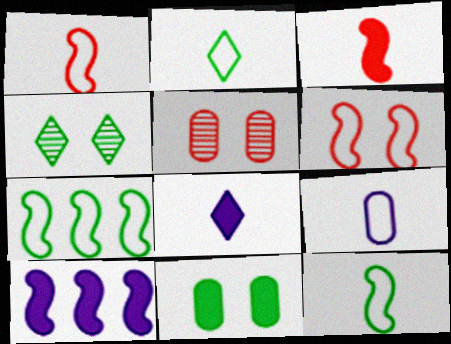[[1, 2, 9], 
[2, 5, 10], 
[5, 7, 8]]